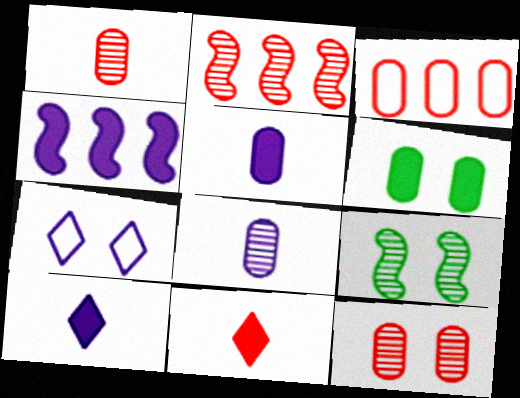[[3, 6, 8], 
[3, 9, 10], 
[4, 6, 11], 
[4, 7, 8]]